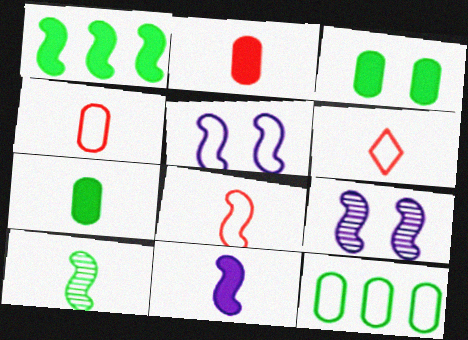[[1, 8, 9], 
[4, 6, 8], 
[5, 6, 12], 
[8, 10, 11]]